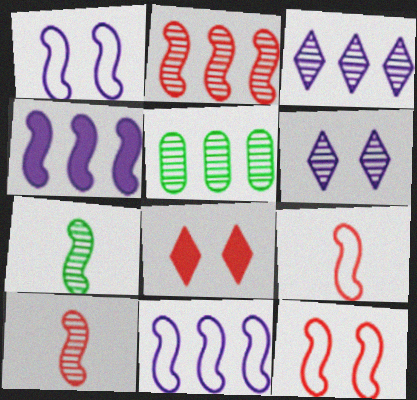[[2, 3, 5], 
[4, 7, 12], 
[5, 6, 10]]